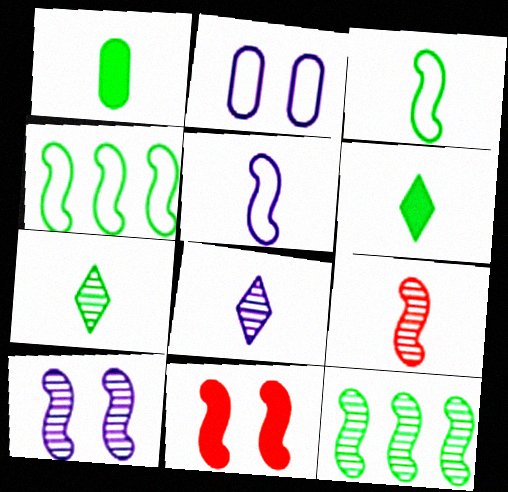[[1, 3, 7], 
[5, 11, 12], 
[9, 10, 12]]